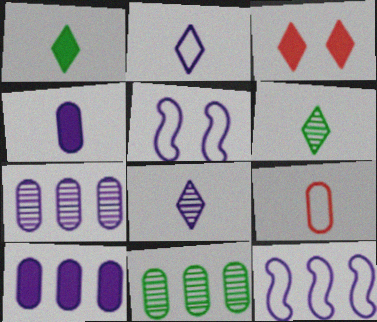[[5, 8, 10]]